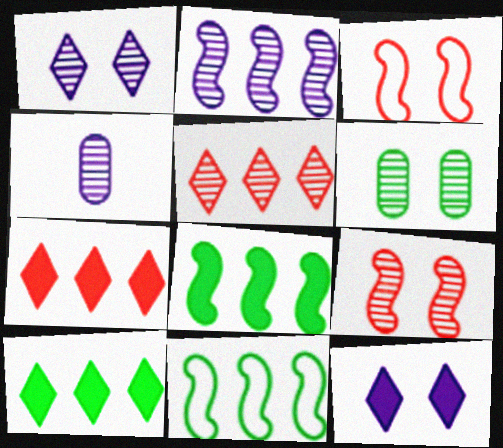[[1, 2, 4], 
[1, 6, 9], 
[3, 4, 10], 
[3, 6, 12]]